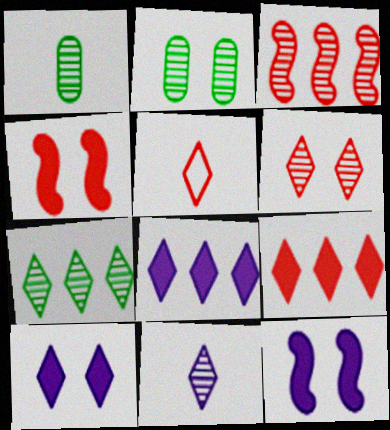[[2, 3, 11], 
[5, 6, 9], 
[5, 7, 10], 
[6, 7, 11]]